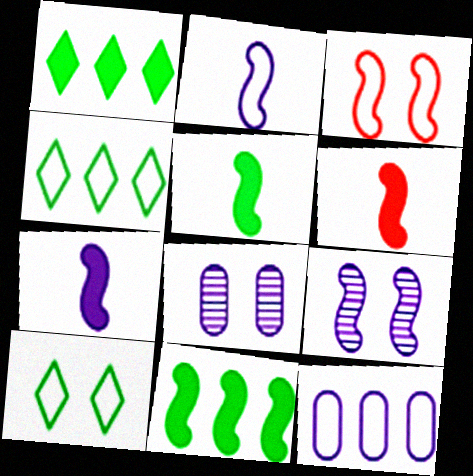[[4, 6, 8], 
[5, 6, 7]]